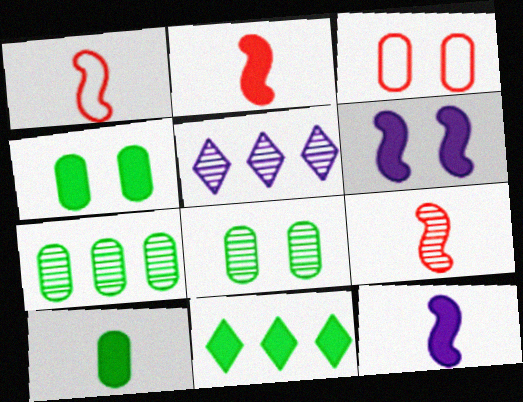[[1, 2, 9], 
[1, 4, 5], 
[5, 8, 9]]